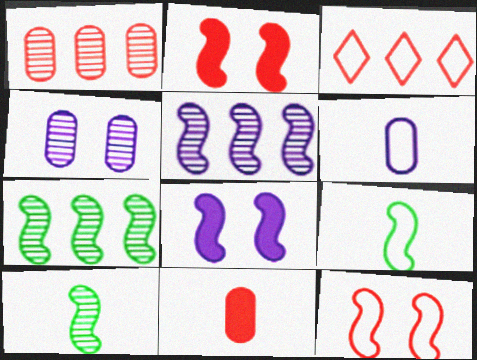[[2, 5, 9]]